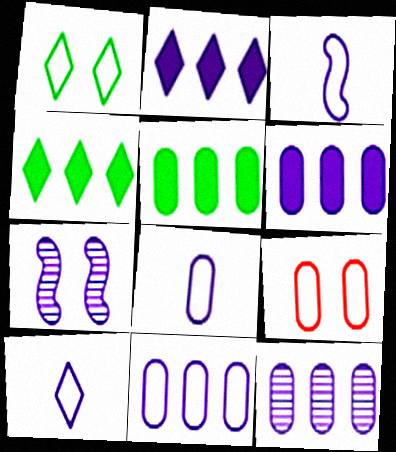[[2, 7, 8], 
[3, 8, 10], 
[6, 7, 10], 
[6, 11, 12]]